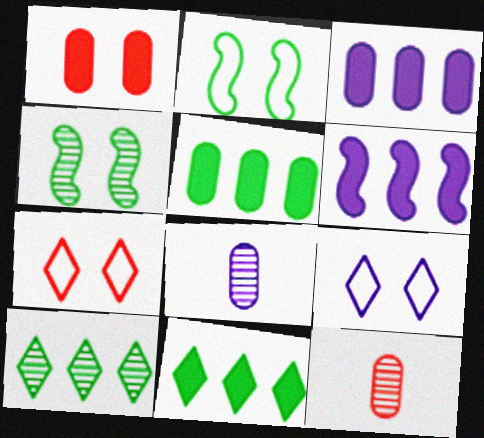[[1, 4, 9], 
[6, 8, 9]]